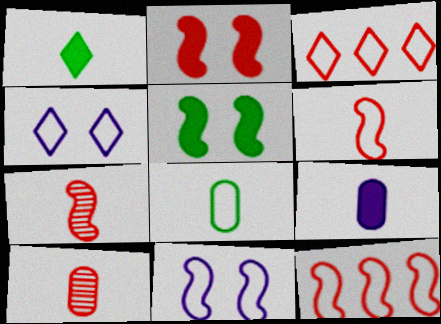[[2, 3, 10], 
[2, 7, 12], 
[3, 8, 11], 
[4, 8, 12], 
[8, 9, 10]]